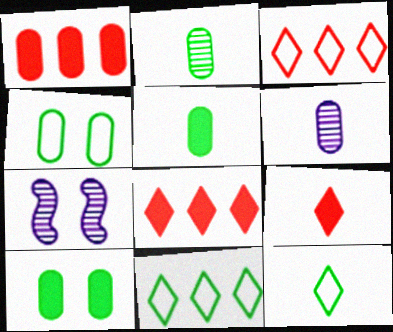[[1, 4, 6], 
[1, 7, 12], 
[3, 5, 7]]